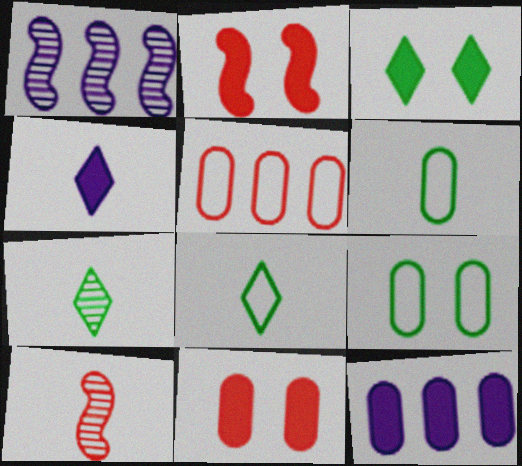[[1, 8, 11], 
[4, 6, 10]]